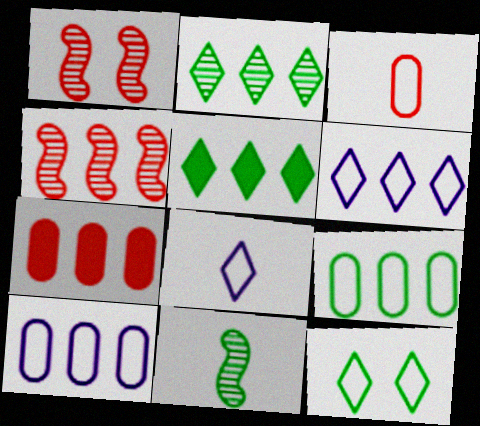[[4, 5, 10]]